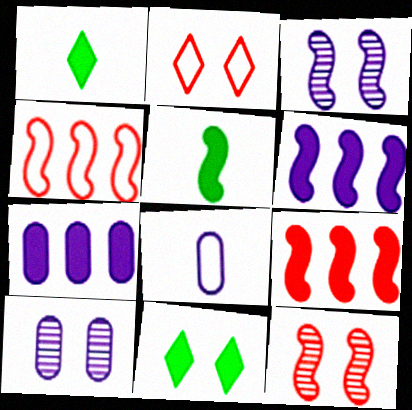[[1, 4, 10], 
[3, 4, 5], 
[7, 8, 10]]